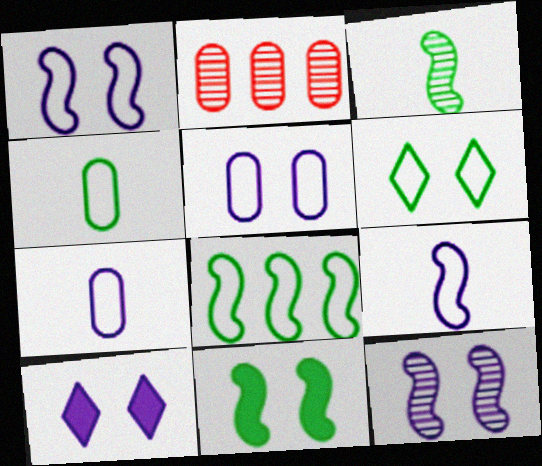[[3, 8, 11], 
[4, 6, 8], 
[5, 10, 12]]